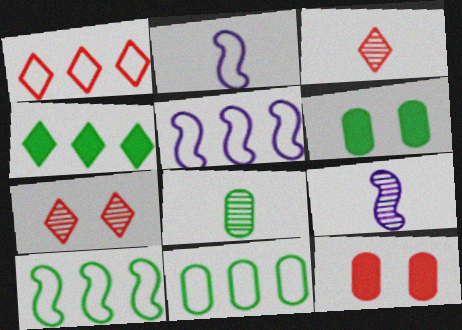[[1, 5, 11], 
[1, 6, 9], 
[3, 5, 6], 
[3, 8, 9], 
[6, 8, 11]]